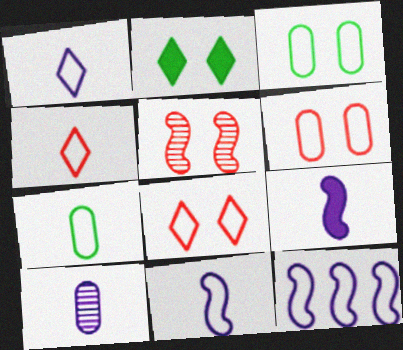[[1, 9, 10], 
[3, 4, 12], 
[4, 7, 11], 
[7, 8, 12]]